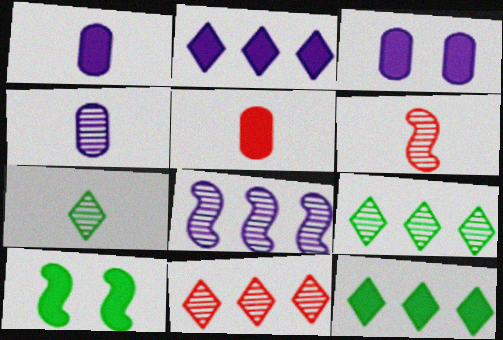[[2, 5, 10], 
[4, 6, 7]]